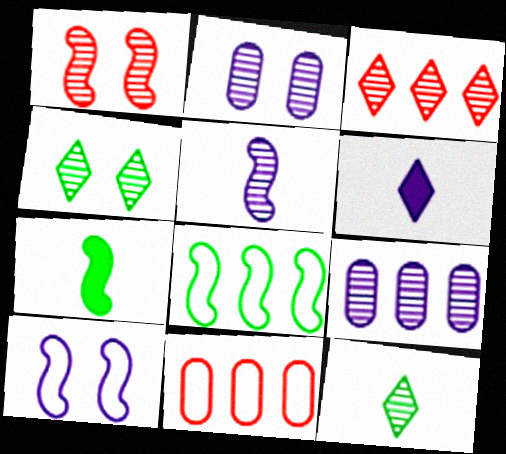[[1, 2, 4], 
[1, 9, 12], 
[6, 9, 10]]